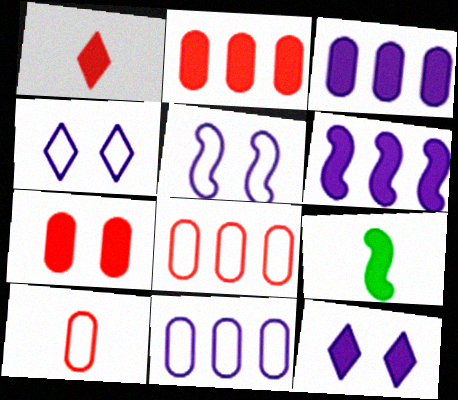[[2, 9, 12]]